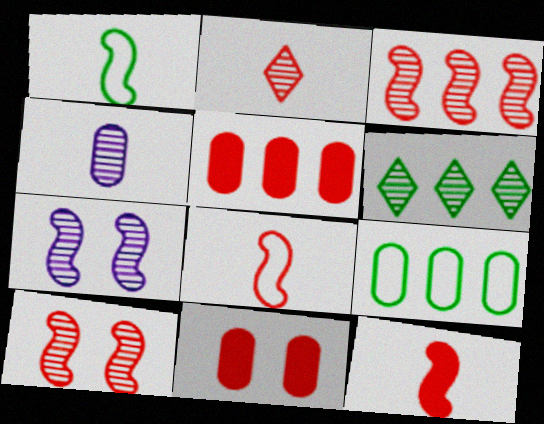[[4, 6, 10], 
[4, 9, 11]]